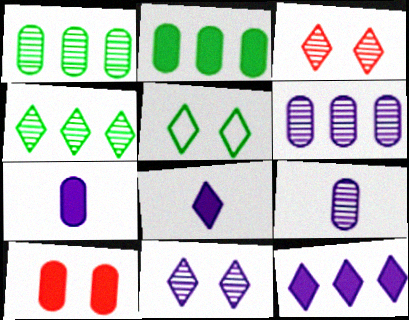[[2, 7, 10]]